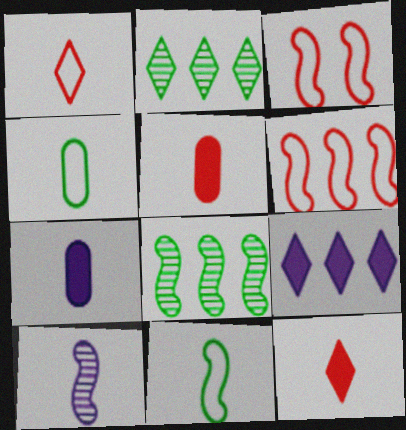[[2, 3, 7], 
[4, 10, 12]]